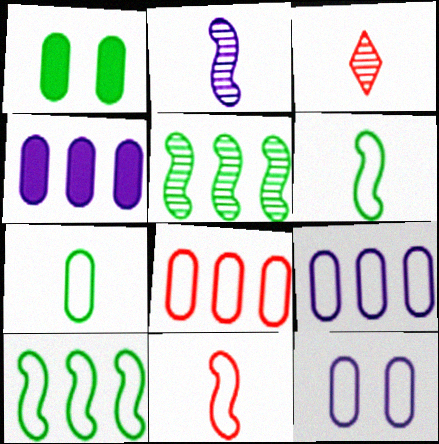[[7, 8, 12]]